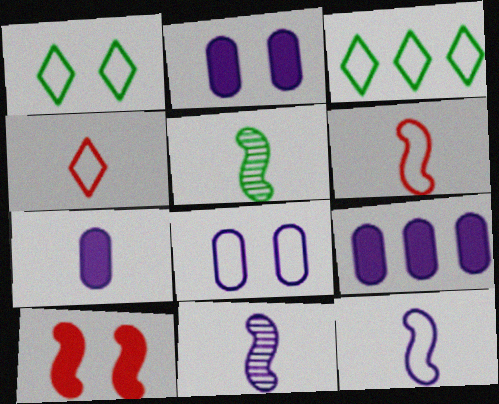[[2, 7, 9], 
[3, 6, 8], 
[4, 5, 7]]